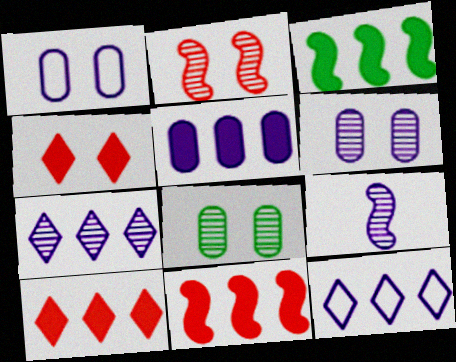[[3, 5, 10], 
[6, 7, 9]]